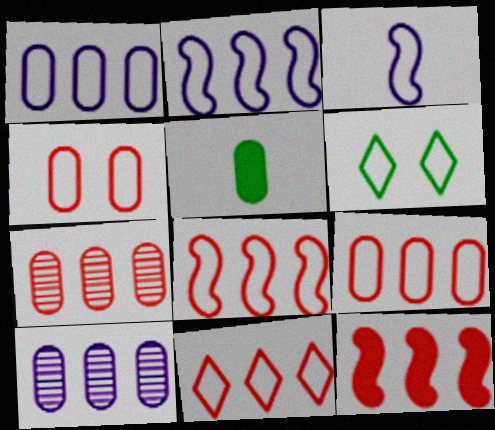[[3, 6, 9], 
[4, 5, 10], 
[7, 11, 12], 
[8, 9, 11]]